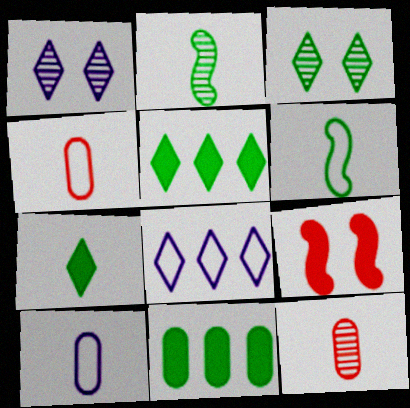[[3, 6, 11]]